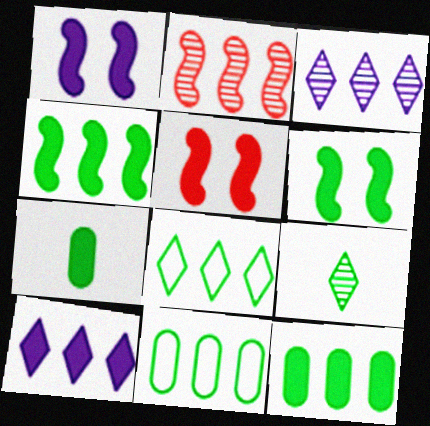[[1, 5, 6], 
[2, 10, 11], 
[5, 7, 10], 
[6, 9, 11]]